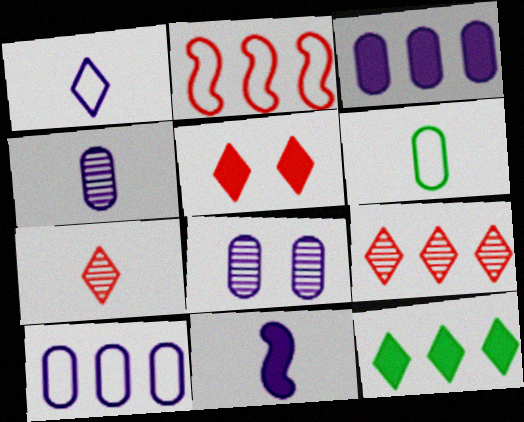[[1, 4, 11], 
[6, 7, 11]]